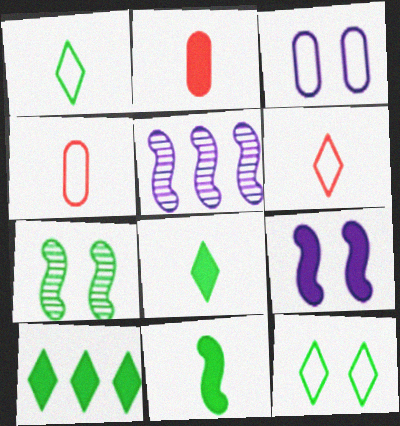[[2, 5, 12], 
[2, 9, 10]]